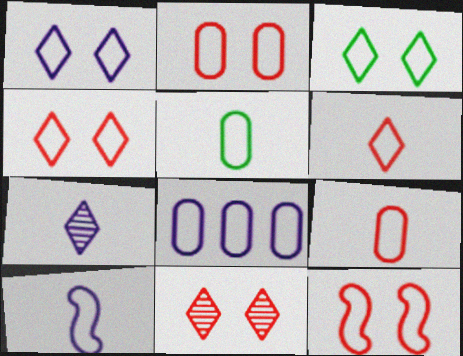[[1, 3, 4], 
[1, 8, 10], 
[2, 4, 12], 
[2, 5, 8], 
[5, 6, 10]]